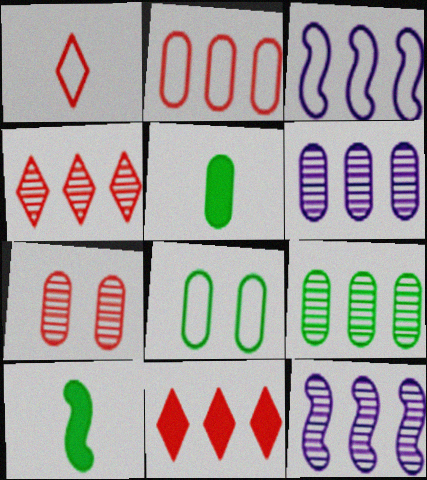[[1, 3, 8], 
[3, 9, 11], 
[4, 9, 12], 
[5, 8, 9]]